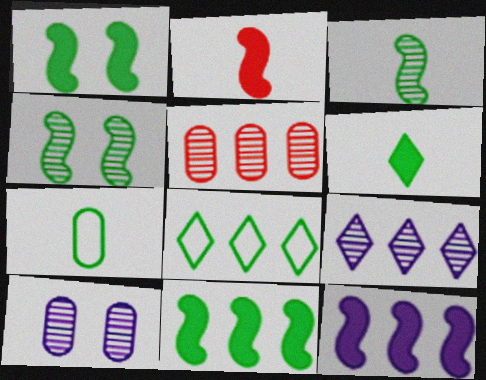[[1, 2, 12], 
[2, 8, 10], 
[3, 6, 7], 
[5, 8, 12]]